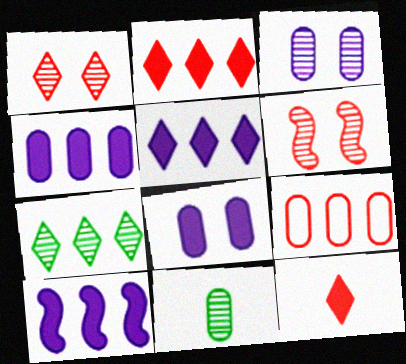[[4, 5, 10], 
[6, 9, 12], 
[7, 9, 10], 
[8, 9, 11]]